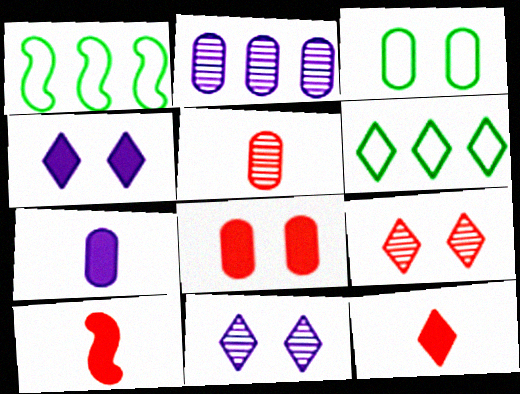[[1, 4, 5], 
[1, 7, 9], 
[6, 11, 12]]